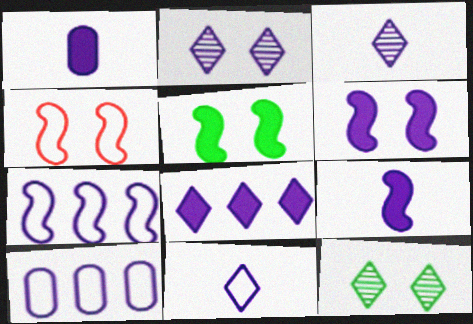[[1, 2, 7], 
[1, 6, 8], 
[2, 8, 11], 
[2, 9, 10], 
[3, 6, 10]]